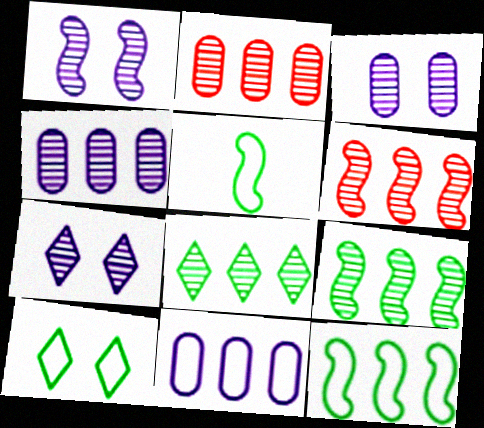[[1, 3, 7], 
[4, 6, 8]]